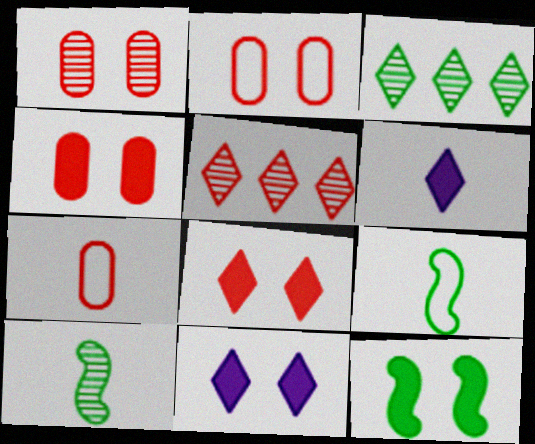[[1, 2, 4], 
[4, 11, 12], 
[6, 7, 10]]